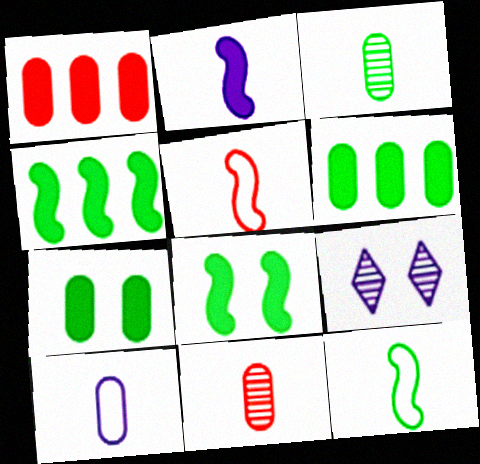[[1, 9, 12], 
[5, 6, 9]]